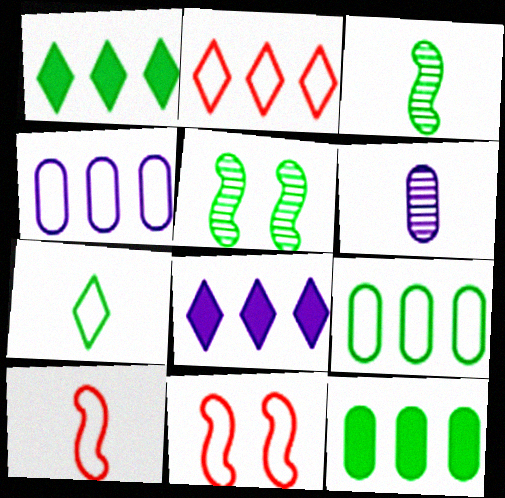[[1, 6, 11], 
[4, 7, 11], 
[5, 7, 12]]